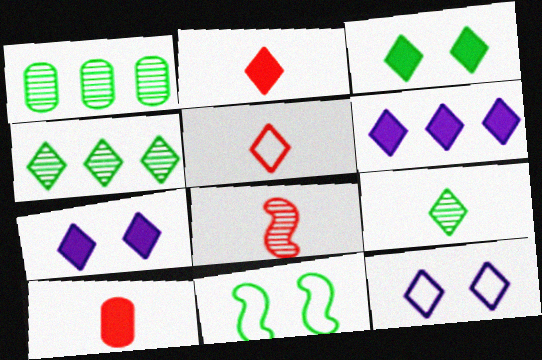[[2, 3, 6], 
[2, 4, 12], 
[4, 5, 7], 
[5, 8, 10]]